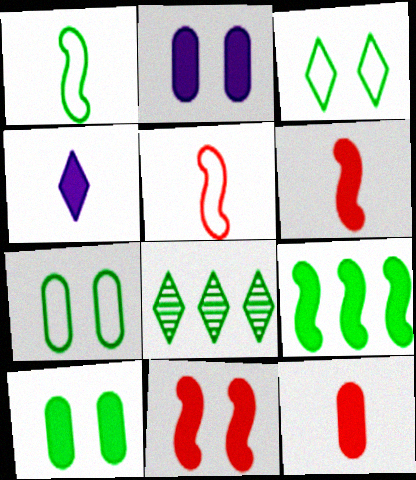[[1, 8, 10], 
[2, 5, 8]]